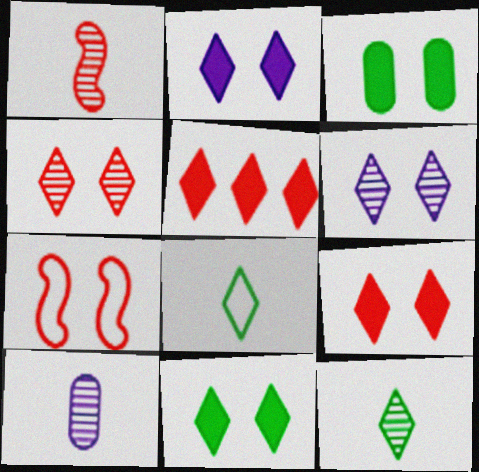[[1, 10, 12], 
[2, 9, 11], 
[3, 6, 7], 
[5, 6, 8]]